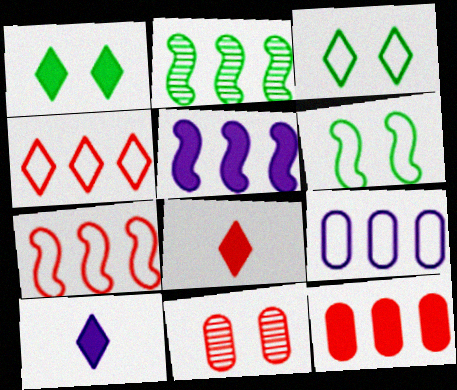[[2, 5, 7], 
[7, 8, 11]]